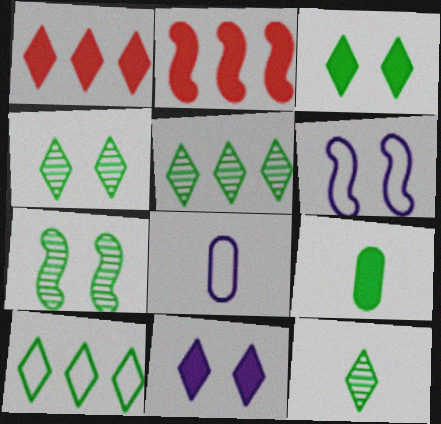[[1, 7, 8], 
[2, 4, 8], 
[2, 9, 11], 
[3, 10, 12], 
[4, 5, 12], 
[7, 9, 10]]